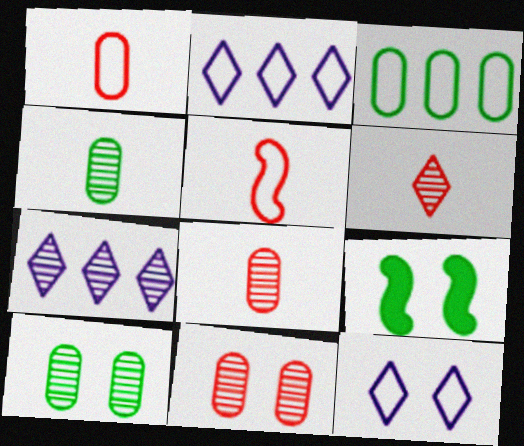[[1, 7, 9], 
[2, 8, 9], 
[3, 5, 12], 
[9, 11, 12]]